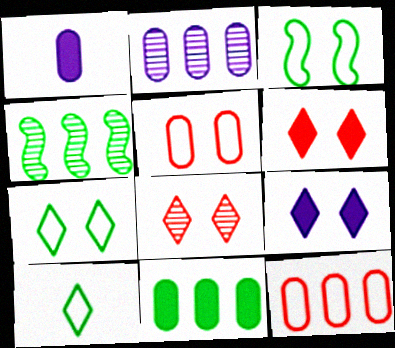[[2, 11, 12], 
[7, 8, 9]]